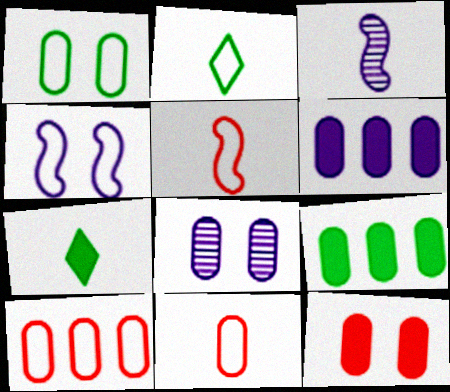[[1, 8, 12], 
[2, 4, 10], 
[3, 7, 11], 
[8, 9, 11]]